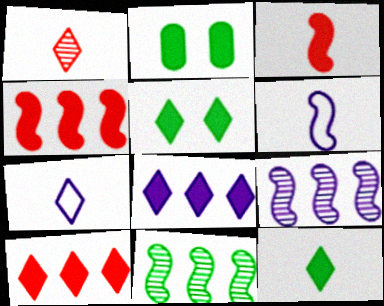[[1, 7, 12], 
[2, 3, 8]]